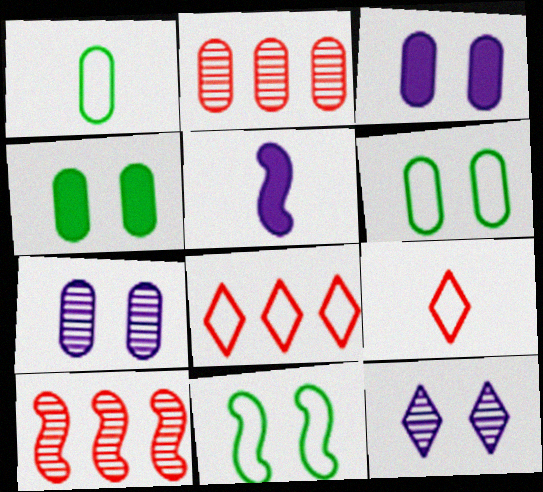[[1, 2, 3], 
[5, 10, 11]]